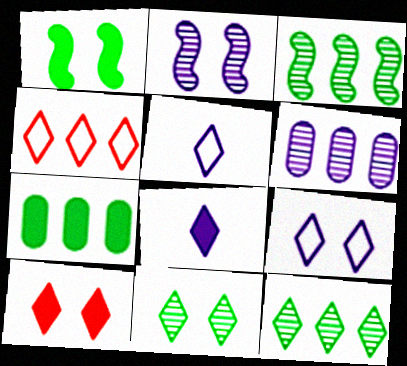[[4, 8, 11], 
[5, 10, 12], 
[9, 10, 11]]